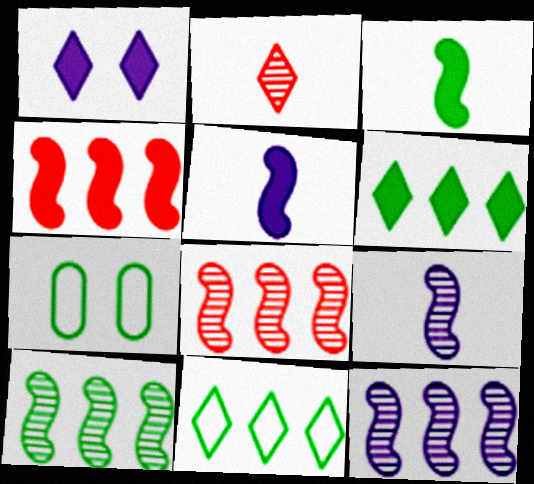[[1, 2, 11], 
[8, 10, 12]]